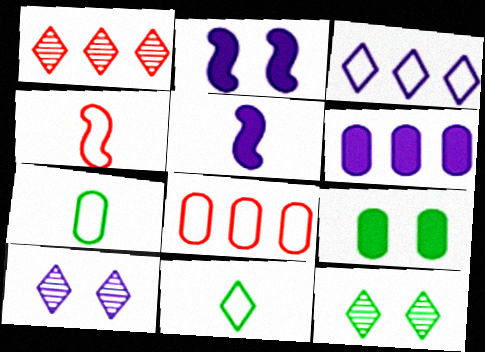[[1, 2, 7], 
[4, 6, 12], 
[5, 8, 12]]